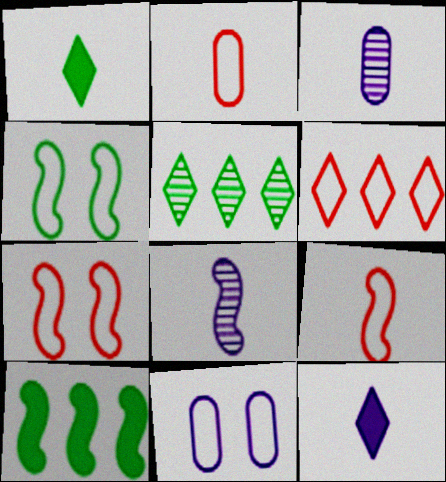[[1, 2, 8], 
[1, 3, 9], 
[2, 6, 7], 
[7, 8, 10]]